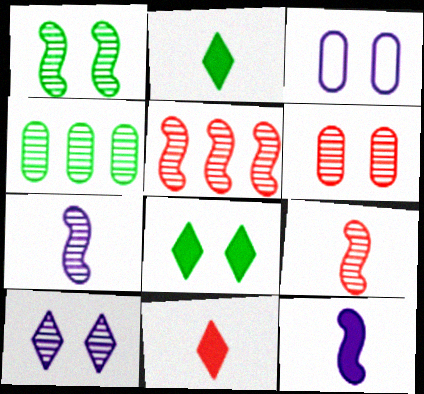[[1, 5, 7], 
[1, 6, 10], 
[2, 3, 5], 
[4, 9, 10]]